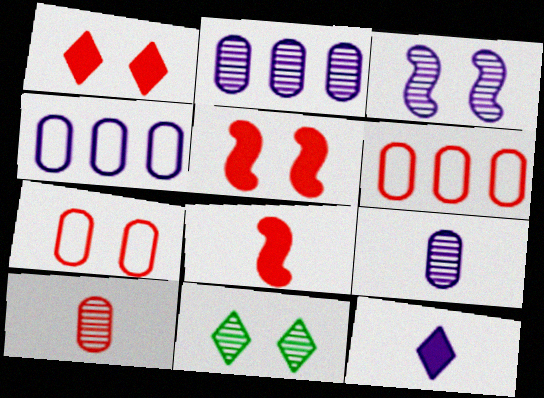[[3, 4, 12], 
[4, 8, 11]]